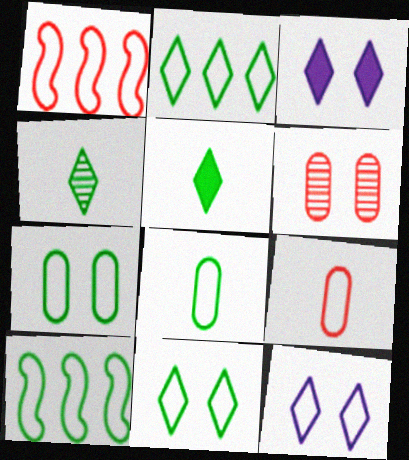[[1, 8, 12], 
[8, 10, 11], 
[9, 10, 12]]